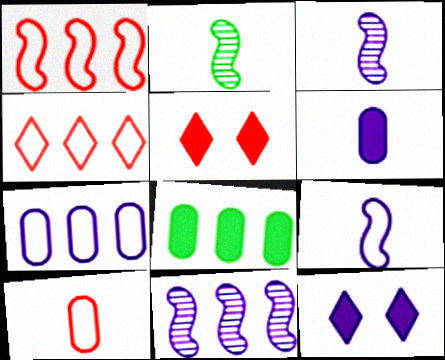[[2, 5, 7], 
[3, 7, 12], 
[4, 8, 11]]